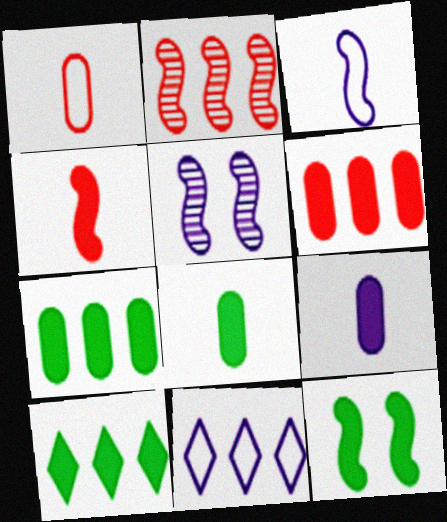[[1, 5, 10], 
[2, 3, 12], 
[2, 7, 11], 
[5, 9, 11], 
[8, 10, 12]]